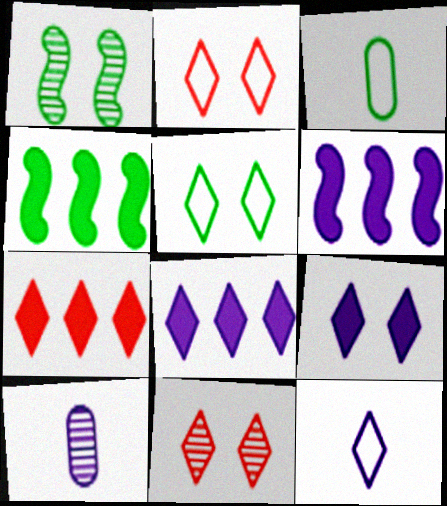[[2, 4, 10], 
[3, 6, 11], 
[5, 9, 11]]